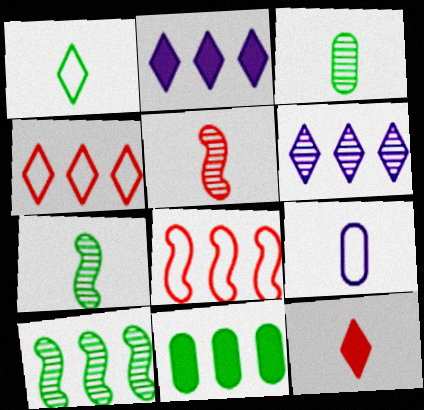[[6, 8, 11], 
[7, 9, 12]]